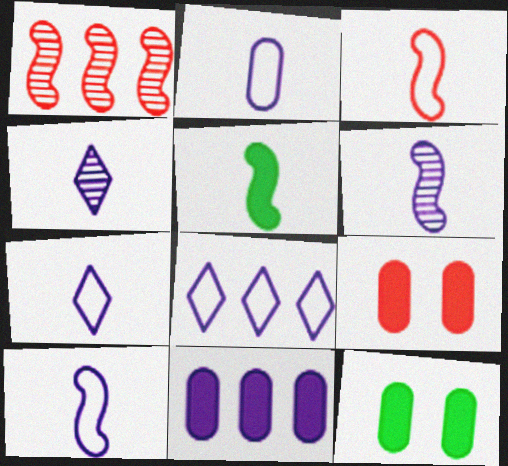[[1, 7, 12], 
[2, 7, 10], 
[3, 5, 6]]